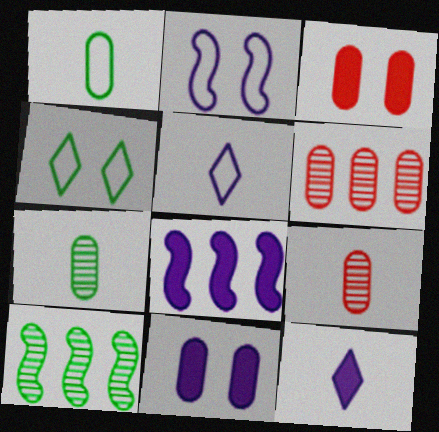[[1, 6, 11], 
[3, 5, 10], 
[4, 8, 9], 
[8, 11, 12]]